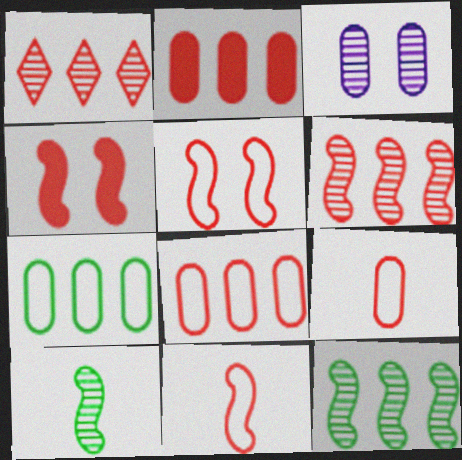[[1, 3, 10], 
[1, 4, 9], 
[4, 6, 11]]